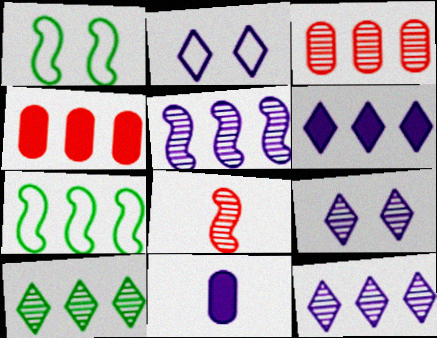[[2, 5, 11], 
[3, 5, 10], 
[3, 6, 7], 
[4, 7, 12]]